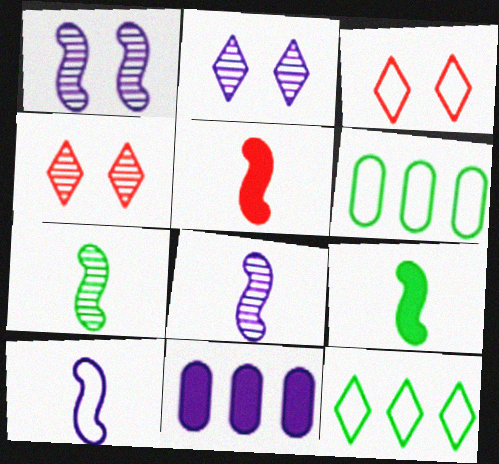[[2, 5, 6], 
[2, 10, 11], 
[3, 6, 10], 
[3, 7, 11], 
[5, 7, 10]]